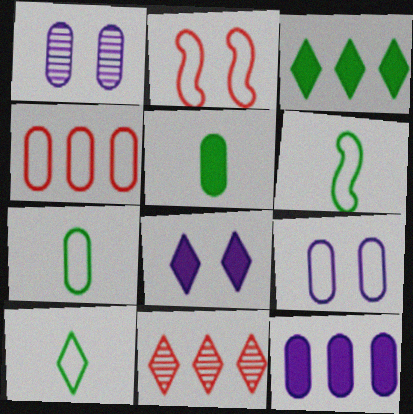[[1, 4, 5], 
[4, 7, 9], 
[6, 7, 10], 
[8, 10, 11]]